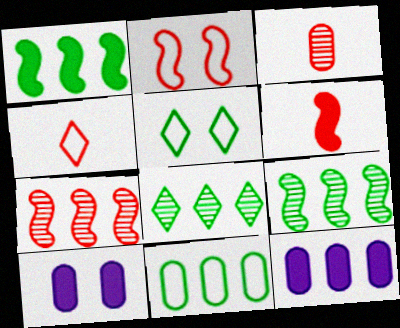[[1, 8, 11], 
[2, 6, 7], 
[3, 4, 6], 
[3, 10, 11], 
[4, 9, 10]]